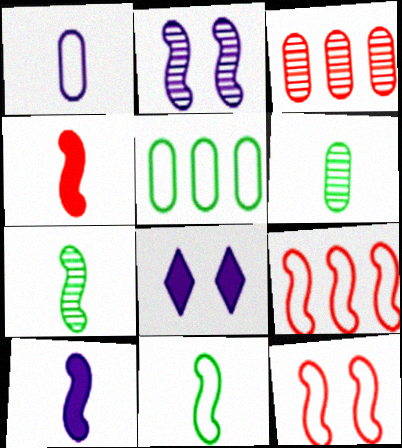[[3, 8, 11], 
[6, 8, 9]]